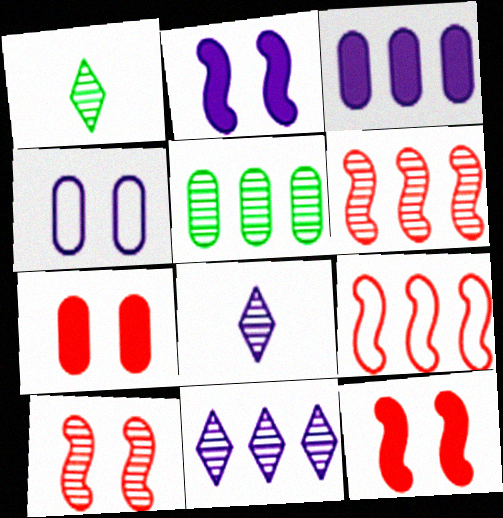[[5, 6, 11], 
[5, 8, 10]]